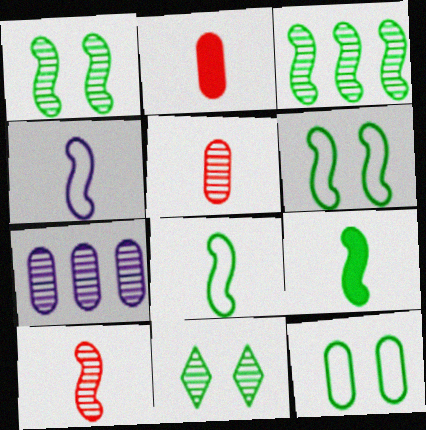[[2, 7, 12], 
[3, 6, 9], 
[4, 9, 10], 
[7, 10, 11]]